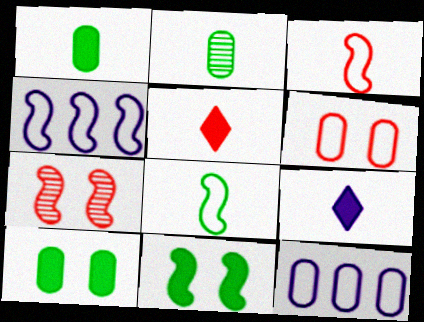[[2, 3, 9]]